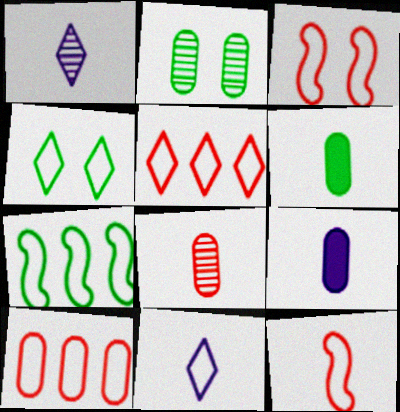[[1, 6, 12], 
[2, 9, 10], 
[4, 5, 11]]